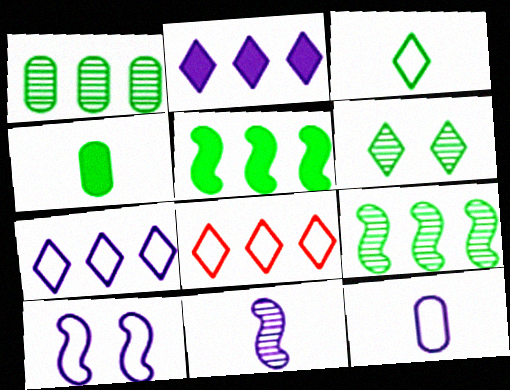[[7, 10, 12]]